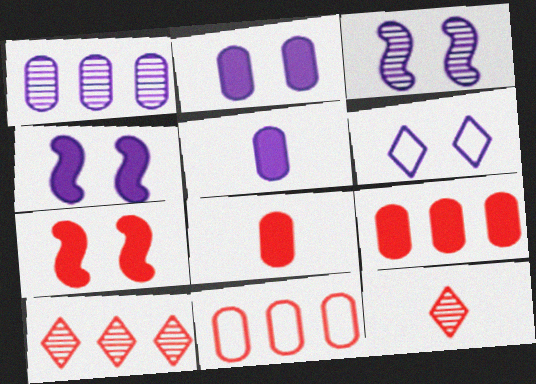[[2, 3, 6], 
[7, 11, 12]]